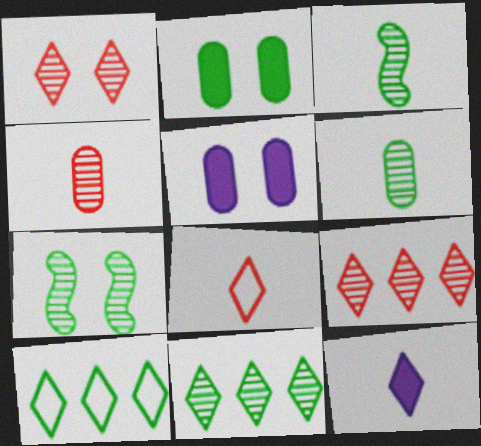[[1, 10, 12], 
[2, 3, 10], 
[6, 7, 11]]